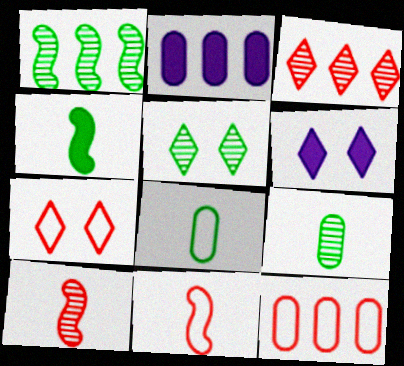[[1, 5, 9], 
[2, 5, 11], 
[5, 6, 7], 
[7, 11, 12]]